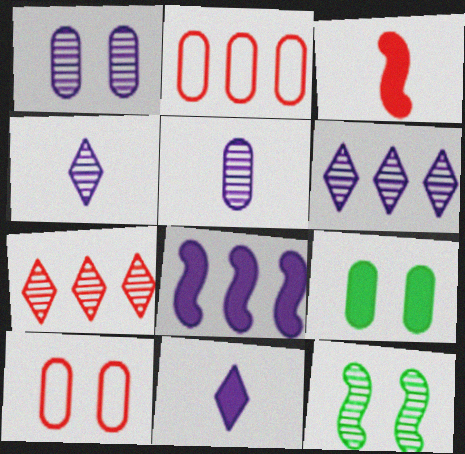[[1, 9, 10], 
[2, 5, 9], 
[2, 11, 12], 
[3, 7, 10], 
[5, 7, 12]]